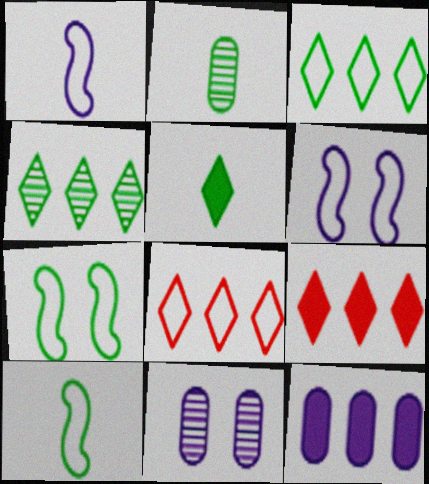[[2, 5, 10], 
[2, 6, 9], 
[9, 10, 11]]